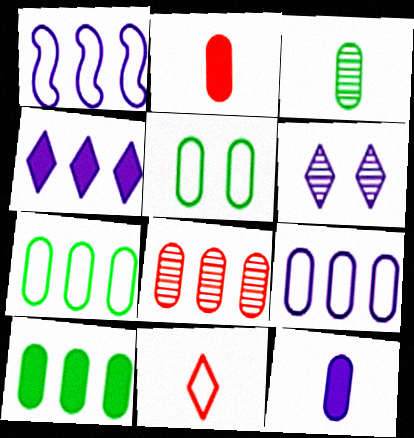[[1, 5, 11], 
[1, 6, 12], 
[3, 5, 10], 
[5, 8, 12], 
[8, 9, 10]]